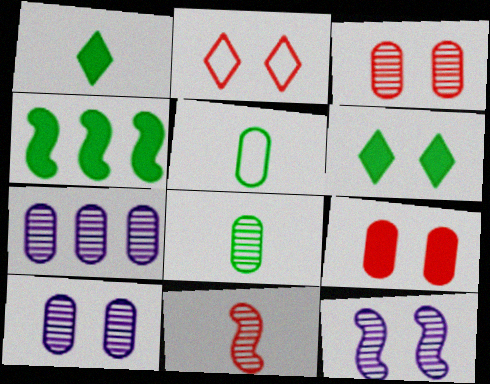[[3, 7, 8], 
[5, 7, 9]]